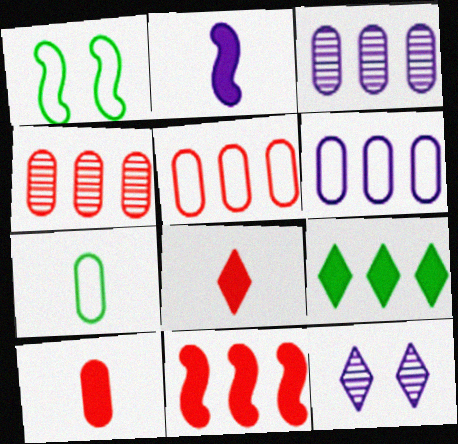[[1, 3, 8], 
[2, 6, 12], 
[7, 11, 12]]